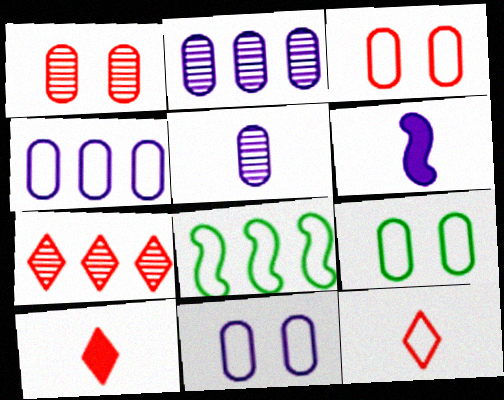[[3, 9, 11], 
[6, 7, 9], 
[8, 11, 12]]